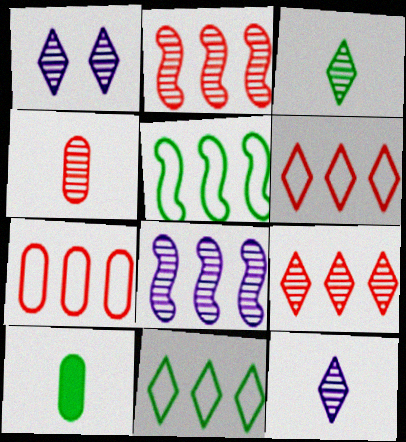[[1, 3, 9]]